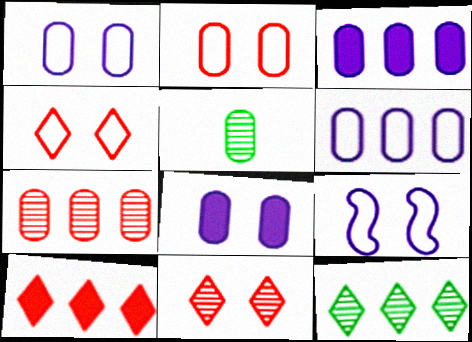[[2, 3, 5], 
[5, 9, 10]]